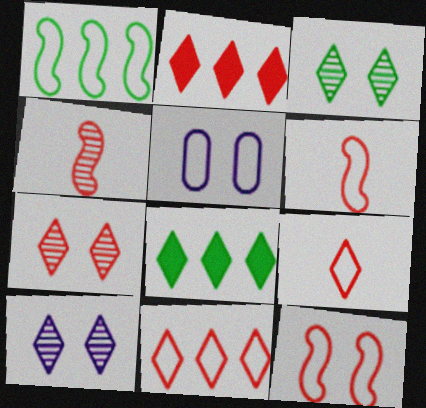[[1, 5, 9], 
[2, 7, 9], 
[3, 7, 10], 
[4, 5, 8], 
[8, 9, 10]]